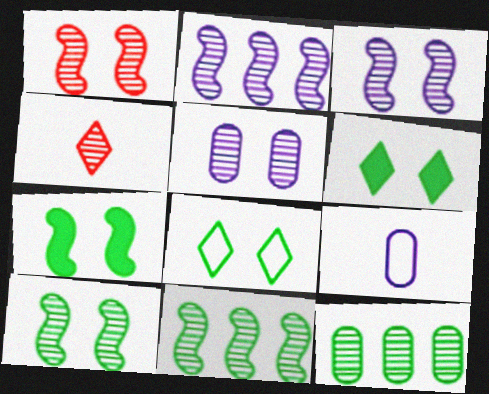[[1, 3, 10], 
[3, 4, 12], 
[4, 5, 11]]